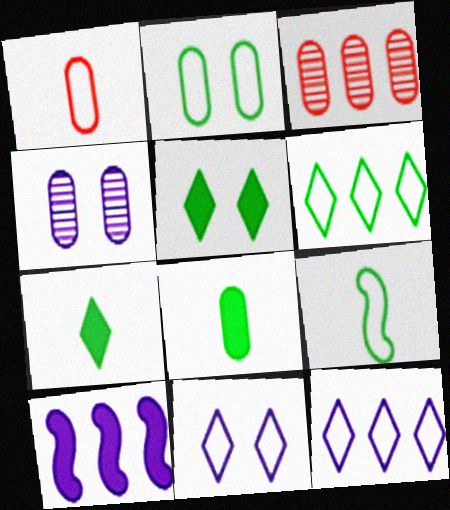[[2, 6, 9], 
[3, 6, 10]]